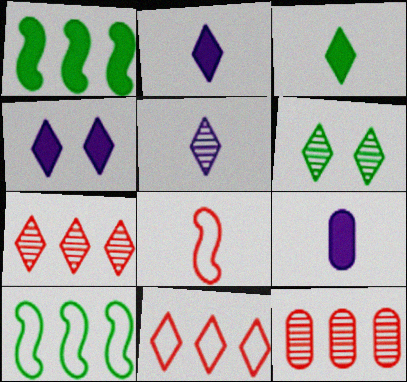[[2, 6, 11], 
[5, 6, 7]]